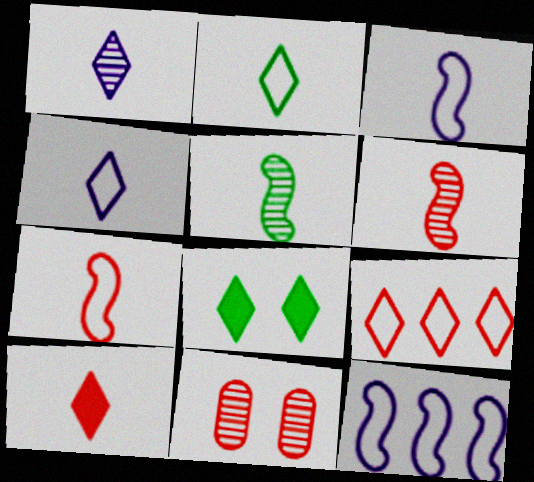[[1, 2, 10], 
[1, 8, 9]]